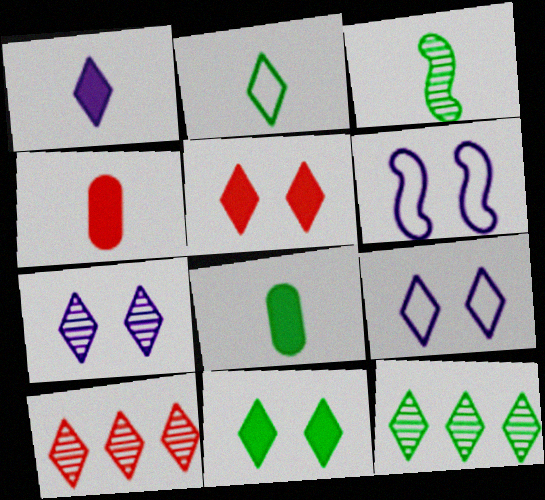[[2, 3, 8], 
[2, 11, 12], 
[4, 6, 12], 
[6, 8, 10]]